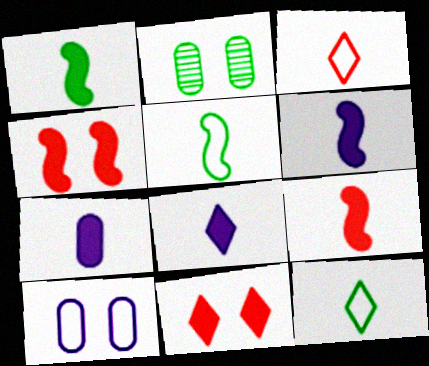[[1, 6, 9], 
[6, 7, 8]]